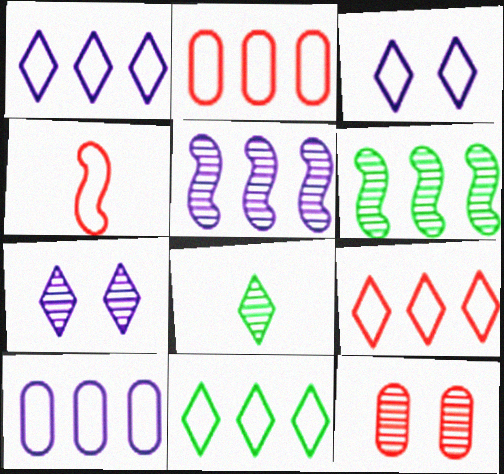[[1, 9, 11], 
[5, 8, 12]]